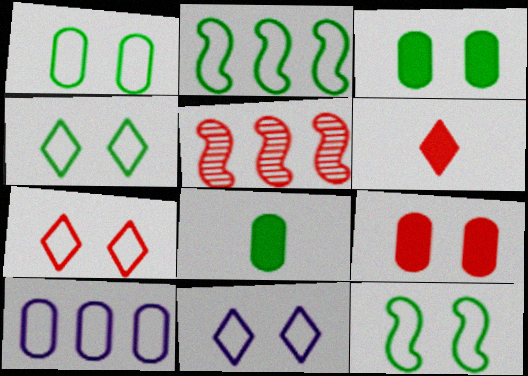[[1, 4, 12], 
[4, 7, 11], 
[5, 8, 11]]